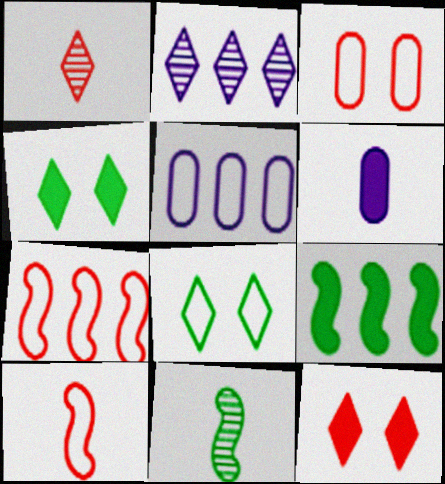[[5, 8, 10], 
[5, 11, 12], 
[6, 9, 12]]